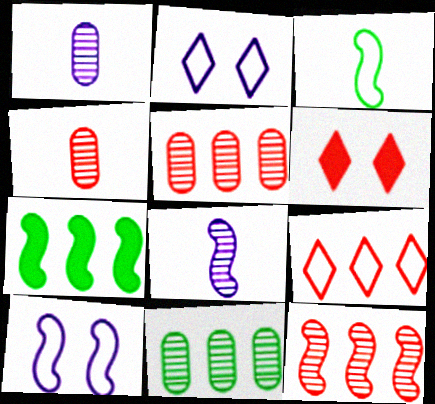[[2, 4, 7]]